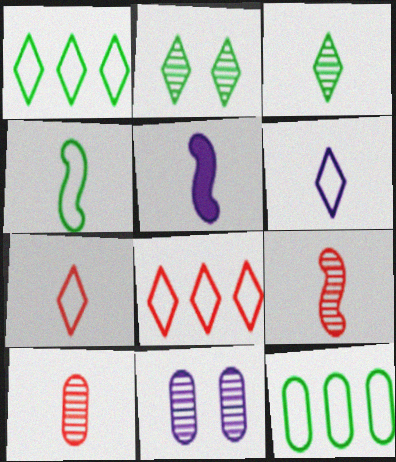[[4, 5, 9]]